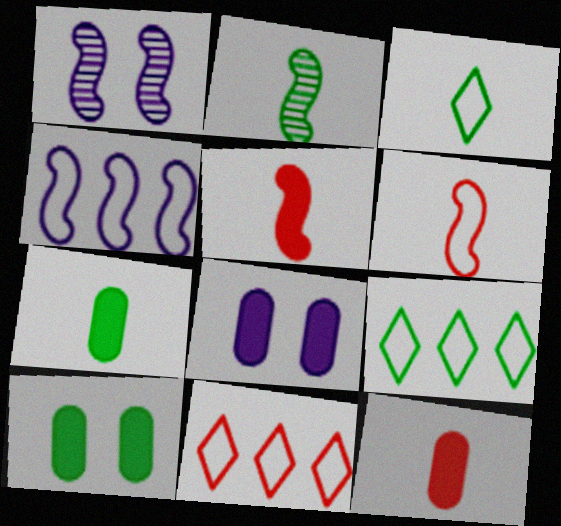[[1, 7, 11], 
[1, 9, 12], 
[2, 3, 7], 
[2, 8, 11], 
[2, 9, 10]]